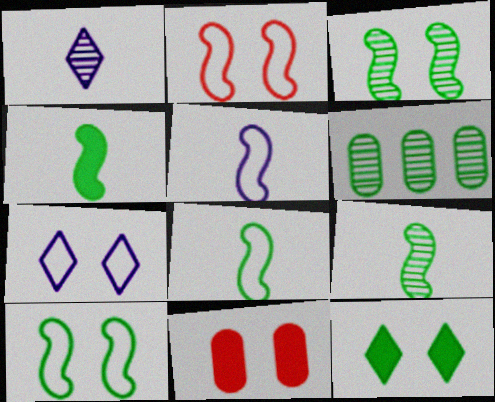[[3, 7, 11], 
[4, 8, 9], 
[6, 8, 12]]